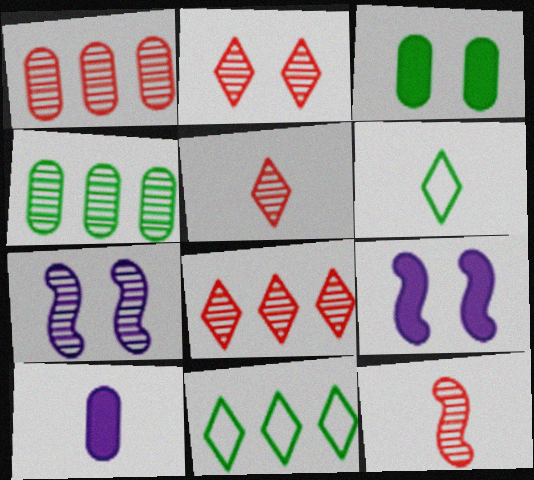[[1, 2, 12], 
[1, 6, 9], 
[2, 5, 8], 
[4, 5, 7], 
[6, 10, 12]]